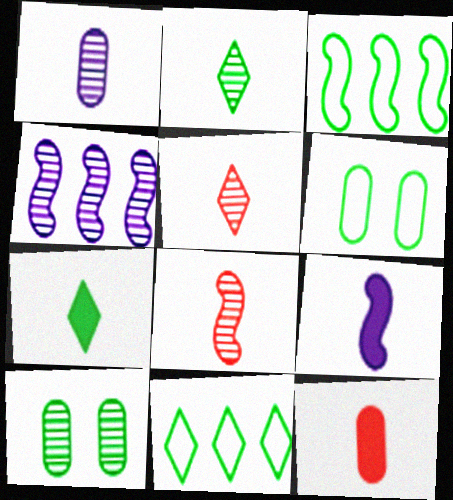[[1, 2, 8], 
[3, 7, 10], 
[4, 5, 10], 
[7, 9, 12]]